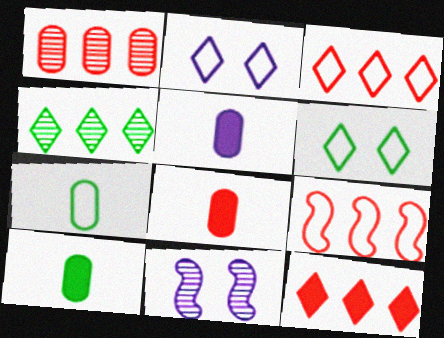[[1, 9, 12], 
[2, 7, 9], 
[3, 10, 11], 
[5, 8, 10], 
[7, 11, 12]]